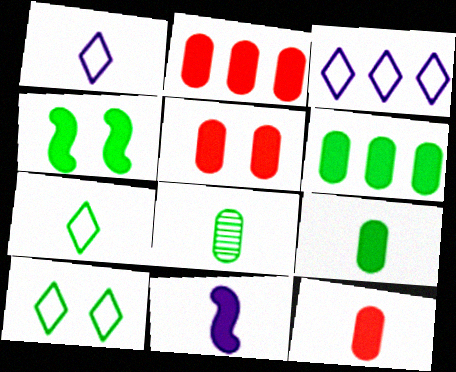[[2, 5, 12]]